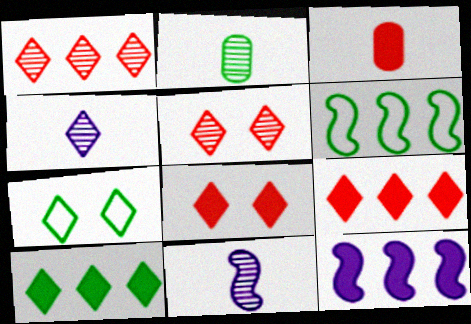[[4, 7, 9]]